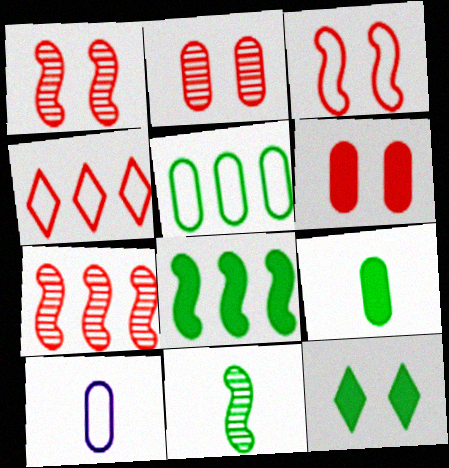[[5, 11, 12], 
[7, 10, 12], 
[8, 9, 12]]